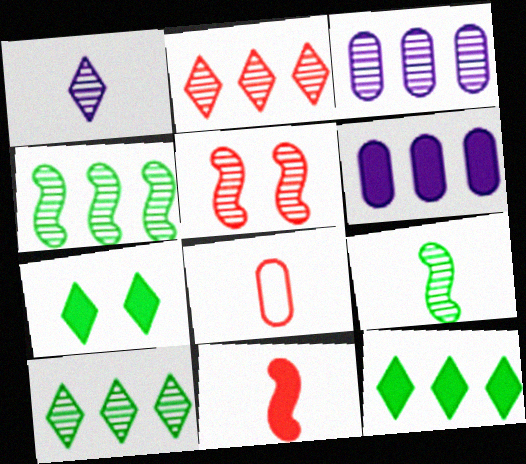[[2, 3, 4], 
[6, 7, 11]]